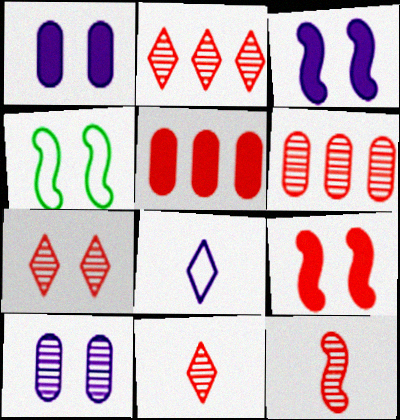[[1, 4, 7], 
[2, 7, 11], 
[6, 7, 12]]